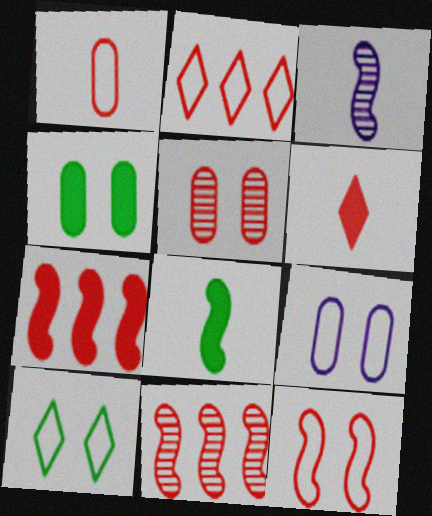[[1, 2, 12], 
[2, 3, 4], 
[4, 5, 9], 
[9, 10, 12]]